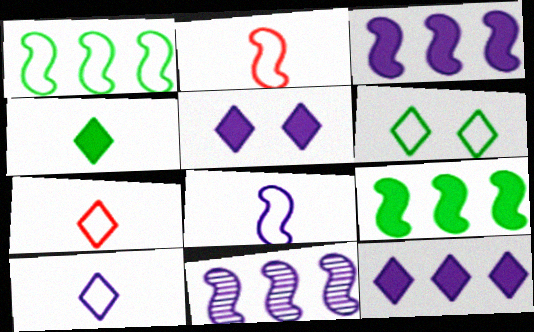[]